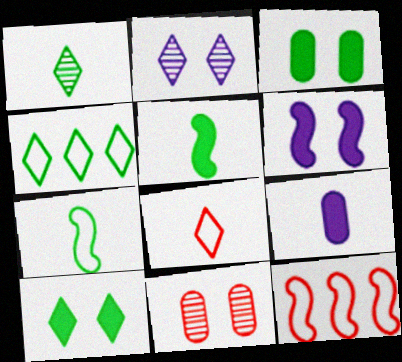[[1, 4, 10]]